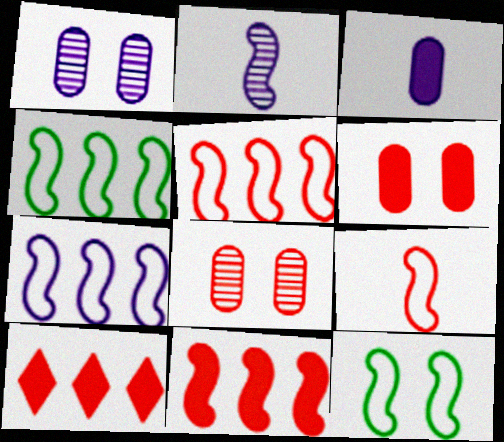[[2, 11, 12], 
[4, 5, 7], 
[7, 9, 12], 
[8, 9, 10]]